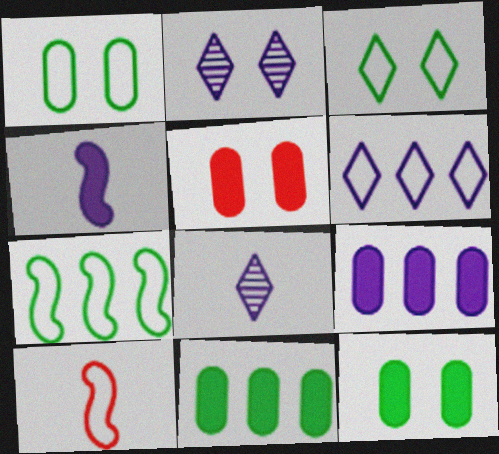[[1, 6, 10], 
[2, 10, 11], 
[5, 7, 8]]